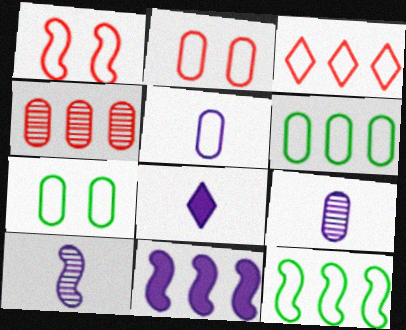[[2, 5, 6], 
[5, 8, 10]]